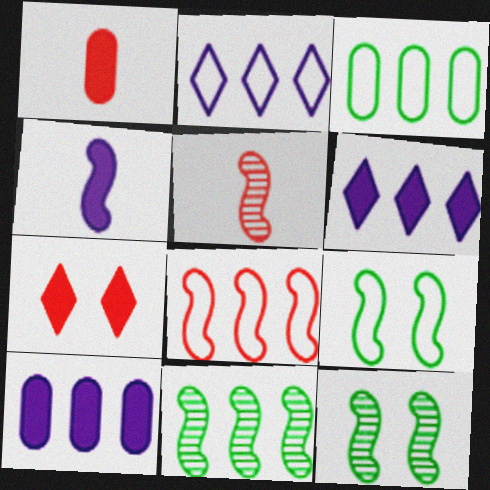[[1, 2, 12], 
[2, 3, 8], 
[4, 8, 12]]